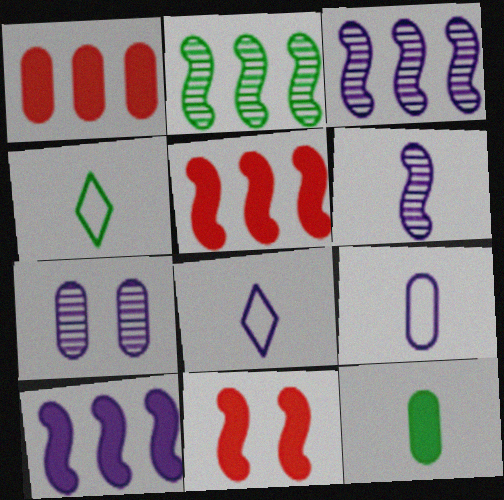[[4, 5, 7], 
[7, 8, 10]]